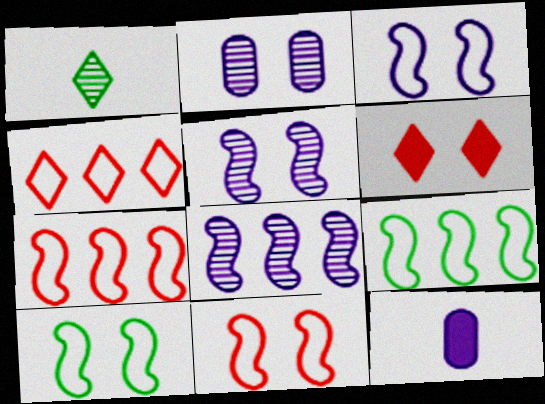[[2, 6, 10], 
[3, 10, 11]]